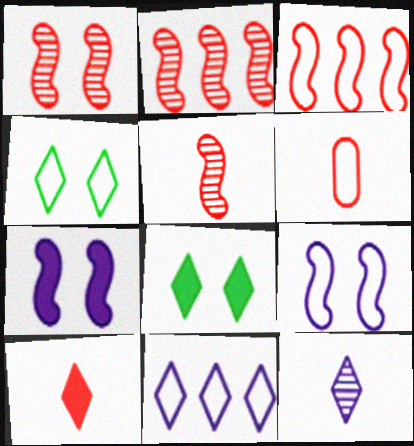[[1, 2, 5], 
[5, 6, 10]]